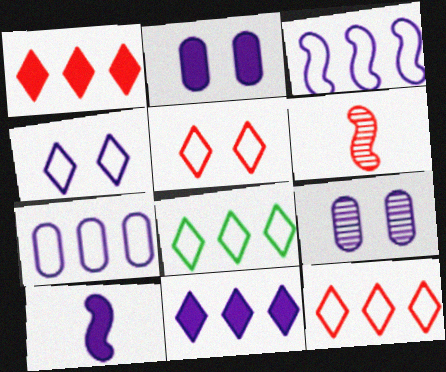[[2, 6, 8], 
[2, 10, 11]]